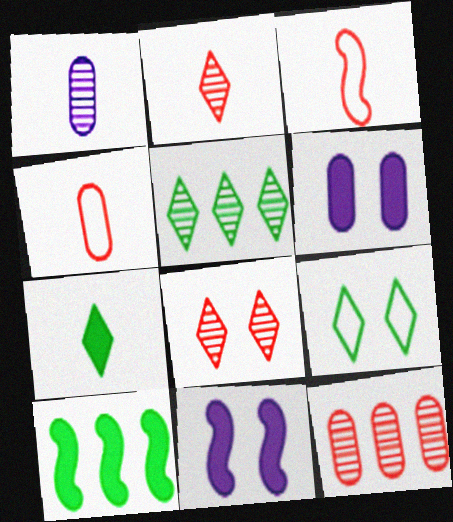[[1, 3, 7], 
[3, 5, 6], 
[4, 5, 11], 
[5, 7, 9]]